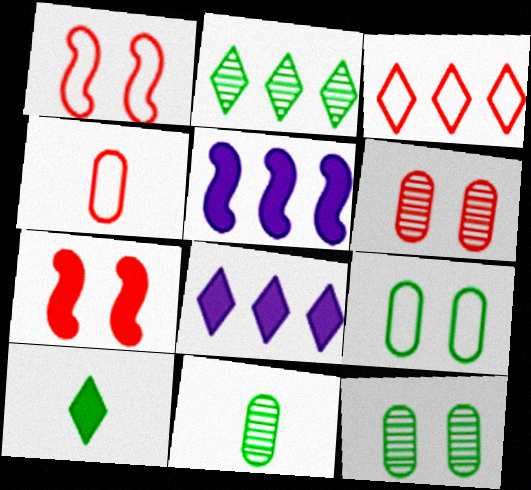[[1, 3, 4], 
[1, 8, 11], 
[2, 3, 8]]